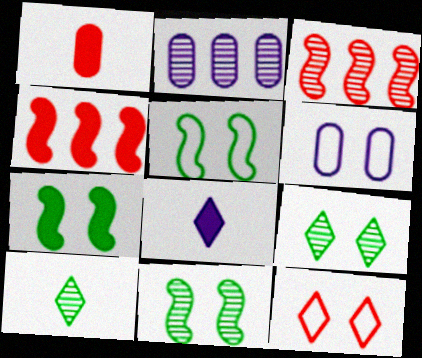[[1, 3, 12], 
[4, 6, 10], 
[5, 6, 12], 
[5, 7, 11]]